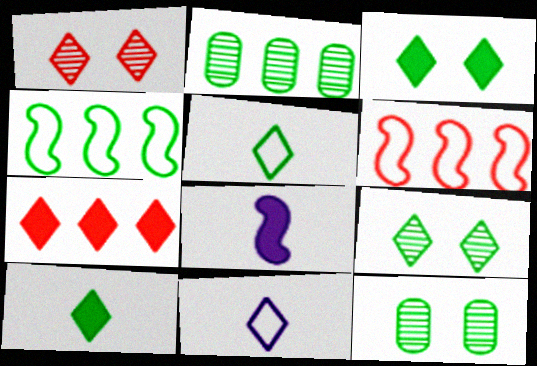[[4, 10, 12], 
[7, 9, 11]]